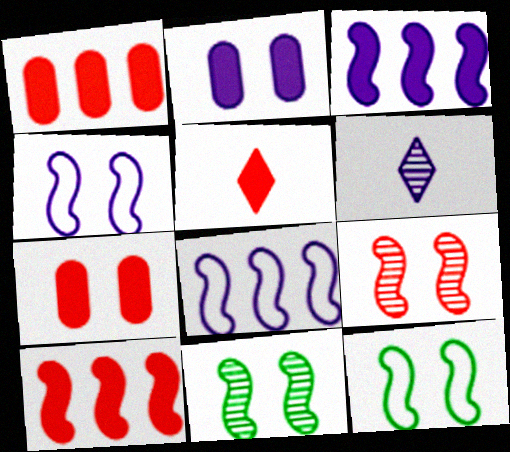[[1, 6, 12], 
[2, 6, 8], 
[5, 7, 10]]